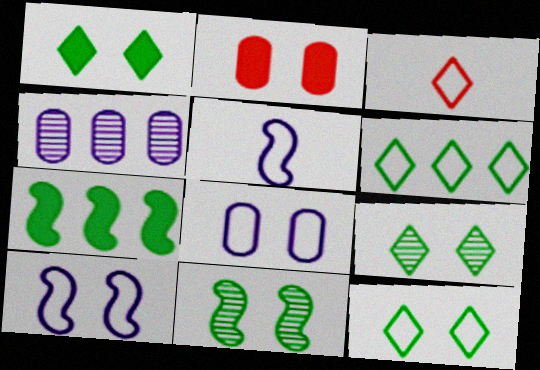[[1, 9, 12], 
[2, 9, 10]]